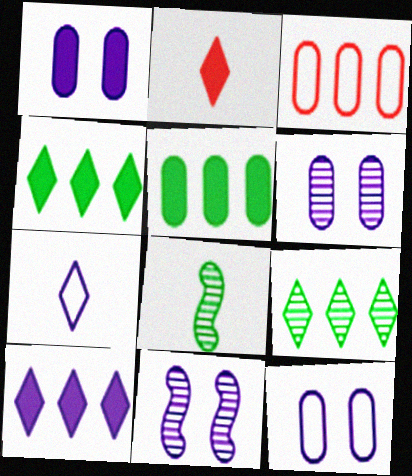[[1, 6, 12]]